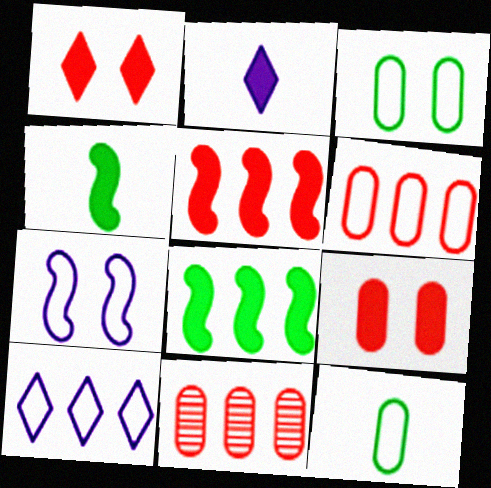[[2, 8, 9], 
[8, 10, 11]]